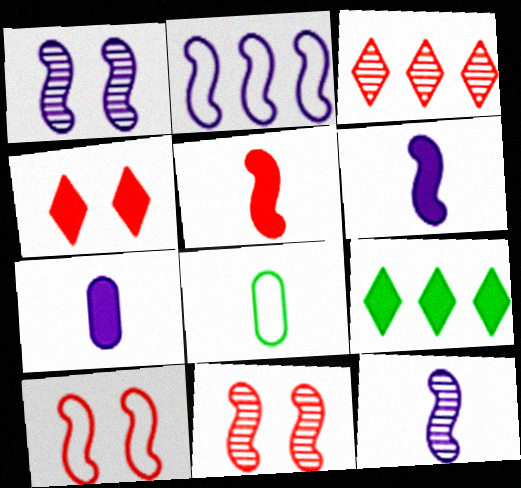[[1, 2, 6]]